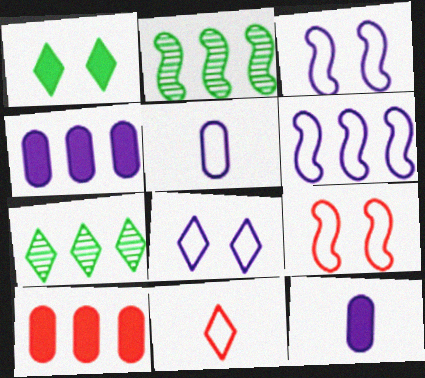[[5, 6, 8], 
[6, 7, 10], 
[7, 9, 12]]